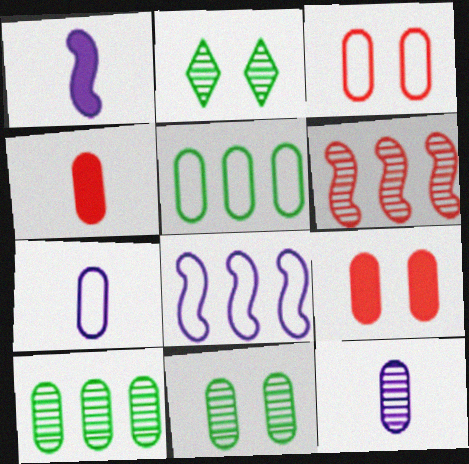[[2, 4, 8], 
[2, 6, 12], 
[3, 5, 7], 
[5, 9, 12], 
[7, 9, 10]]